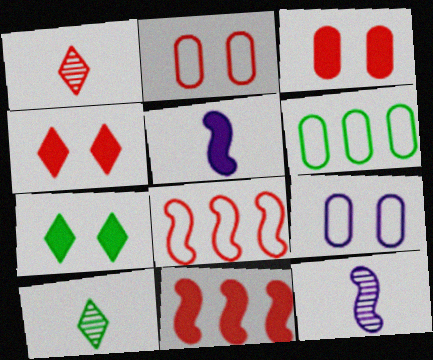[[1, 2, 11], 
[1, 3, 8], 
[4, 6, 12], 
[9, 10, 11]]